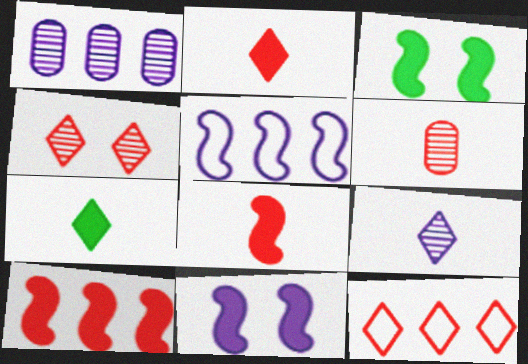[[2, 4, 12]]